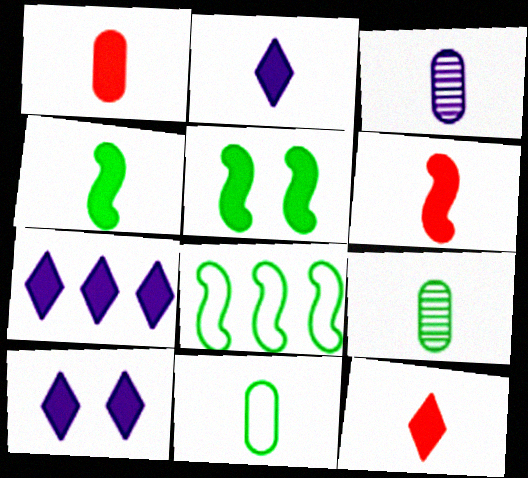[[1, 2, 4], 
[1, 3, 11], 
[1, 5, 7], 
[1, 6, 12], 
[2, 7, 10]]